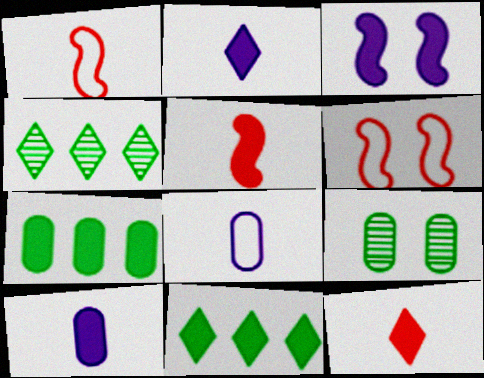[[3, 7, 12], 
[4, 6, 10]]